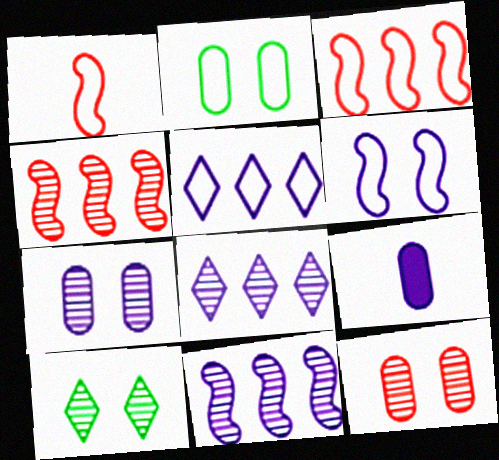[[1, 2, 5], 
[3, 9, 10], 
[6, 8, 9]]